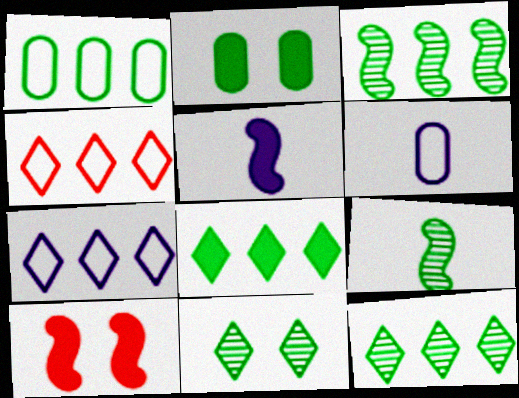[[1, 3, 8], 
[6, 10, 12]]